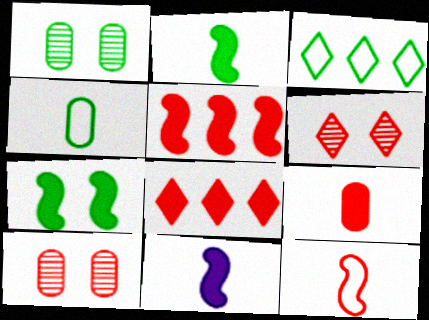[[1, 2, 3], 
[3, 10, 11], 
[5, 7, 11], 
[8, 10, 12]]